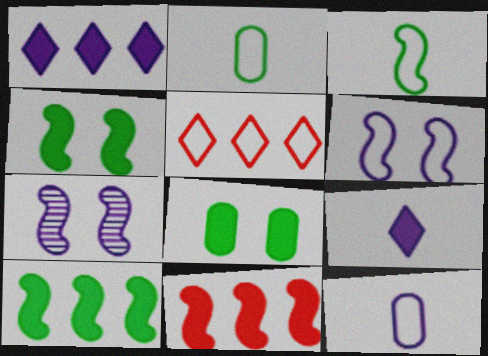[[1, 7, 12], 
[2, 5, 6], 
[3, 7, 11], 
[8, 9, 11]]